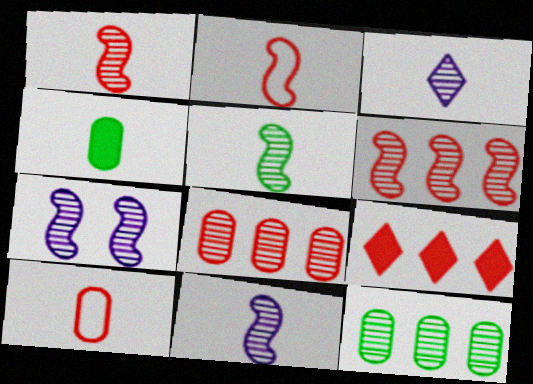[[1, 5, 11], 
[2, 3, 4], 
[5, 6, 7]]